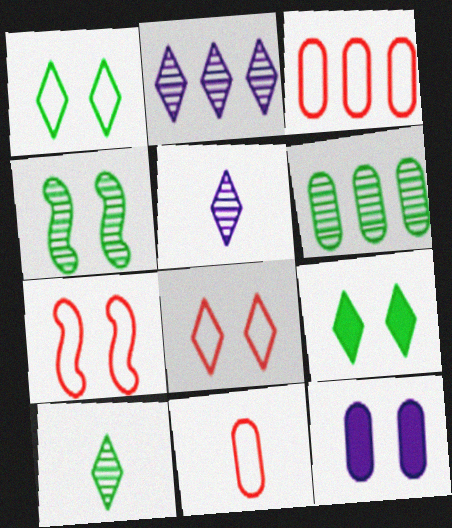[[4, 6, 10], 
[4, 8, 12], 
[6, 11, 12]]